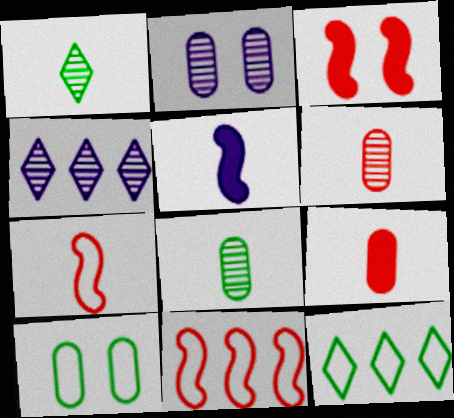[]